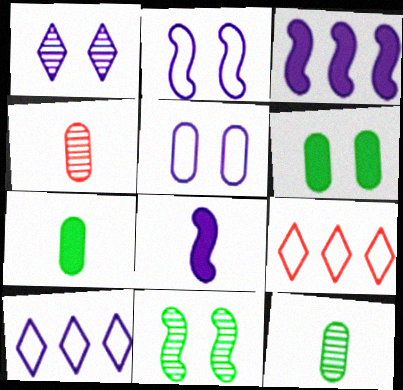[]